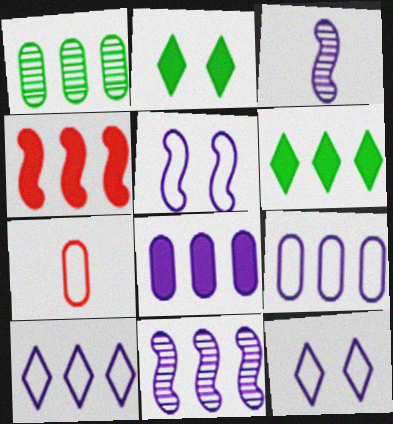[[1, 4, 10], 
[2, 7, 11], 
[3, 8, 12], 
[4, 6, 8], 
[8, 10, 11]]